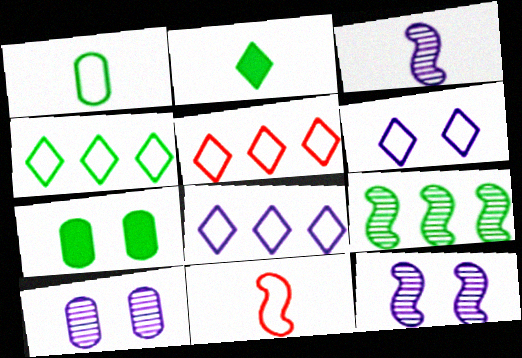[[3, 5, 7], 
[4, 5, 8]]